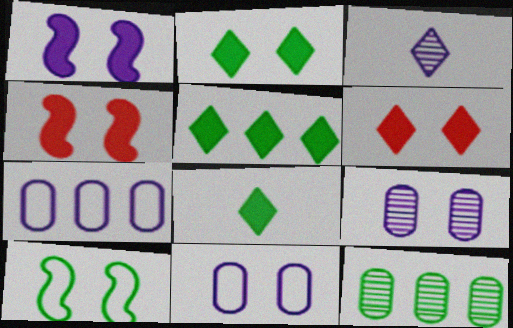[[1, 3, 7], 
[2, 5, 8], 
[6, 9, 10], 
[8, 10, 12]]